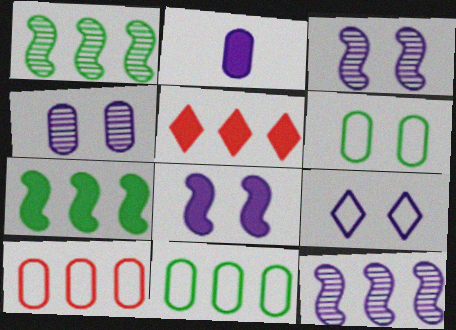[[2, 9, 12], 
[4, 8, 9], 
[5, 11, 12]]